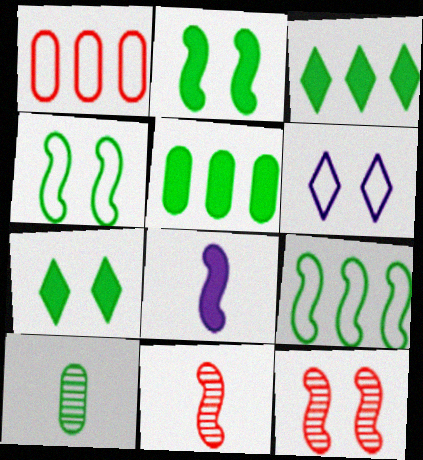[[3, 4, 10], 
[5, 6, 11], 
[7, 9, 10], 
[8, 9, 12]]